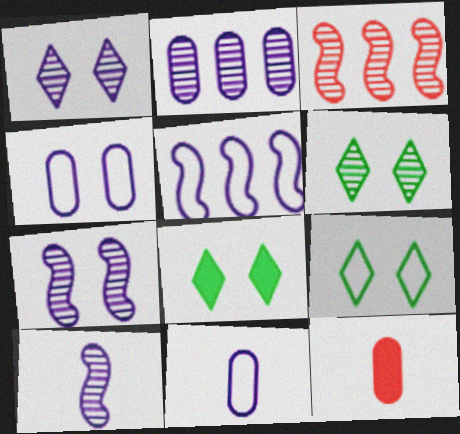[[1, 2, 10], 
[3, 8, 11], 
[5, 6, 12], 
[6, 8, 9]]